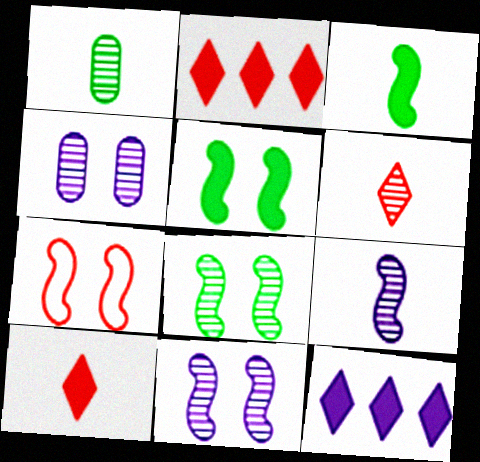[[1, 6, 9], 
[1, 7, 12], 
[5, 7, 11]]